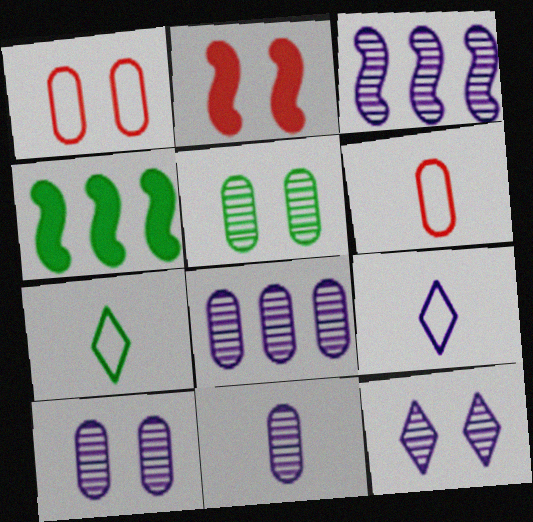[[2, 7, 8], 
[3, 11, 12], 
[4, 5, 7], 
[4, 6, 12], 
[8, 10, 11]]